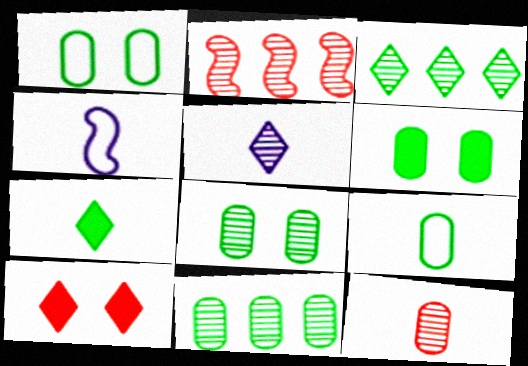[[1, 6, 8], 
[2, 5, 8], 
[4, 7, 12], 
[4, 10, 11], 
[6, 9, 11]]